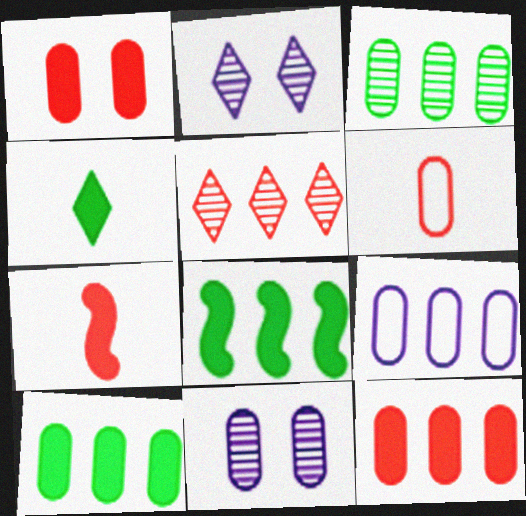[[2, 6, 8], 
[3, 9, 12], 
[5, 8, 9], 
[6, 10, 11]]